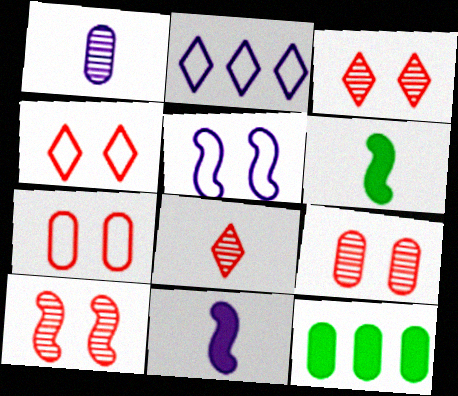[[1, 7, 12], 
[2, 6, 9], 
[3, 9, 10], 
[5, 8, 12]]